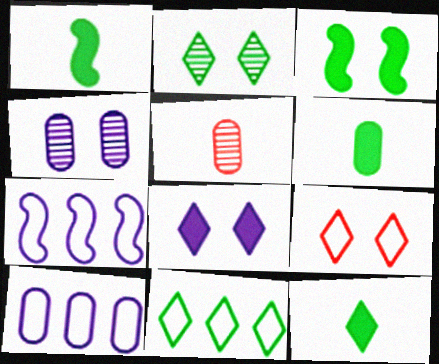[[1, 6, 12], 
[2, 8, 9], 
[2, 11, 12], 
[3, 4, 9]]